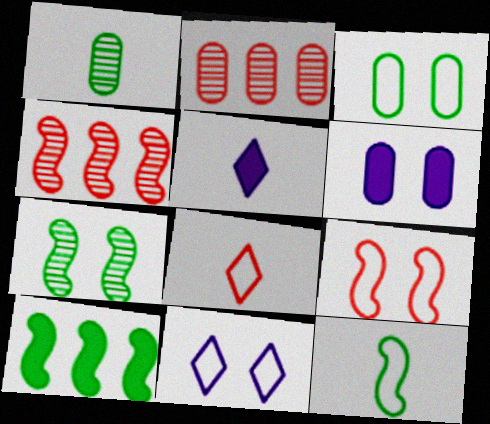[[3, 4, 5], 
[3, 9, 11], 
[7, 10, 12]]